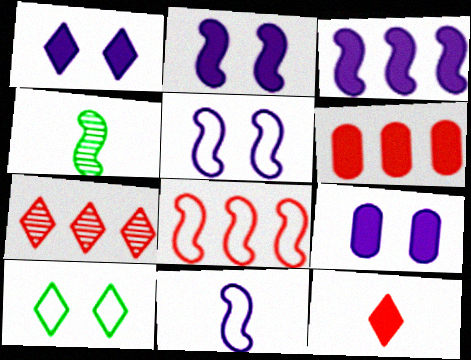[[1, 2, 9], 
[2, 4, 8], 
[6, 7, 8]]